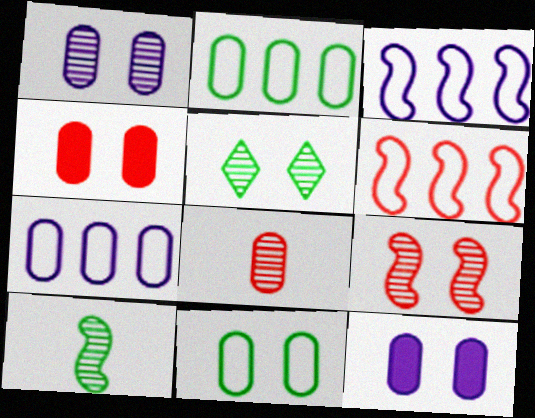[[1, 4, 11], 
[1, 5, 9], 
[2, 8, 12]]